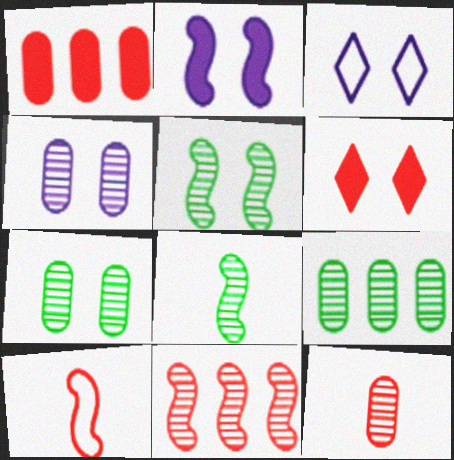[[1, 3, 8], 
[2, 3, 4], 
[4, 9, 12]]